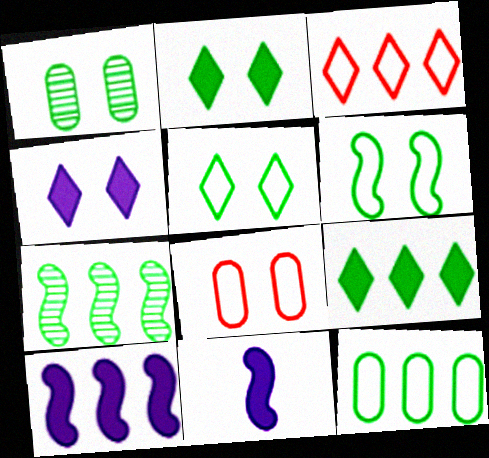[[1, 2, 6], 
[1, 3, 11], 
[7, 9, 12]]